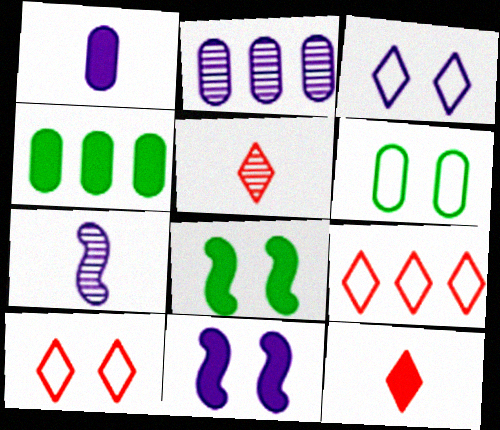[[4, 7, 10], 
[4, 11, 12]]